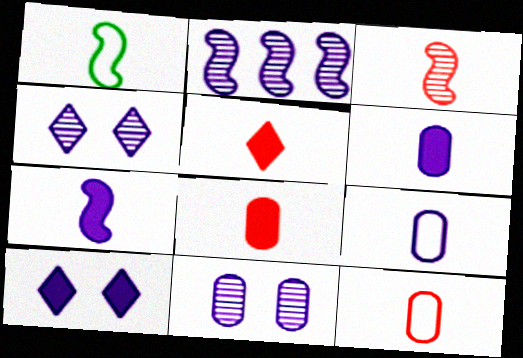[[1, 3, 7], 
[2, 9, 10], 
[3, 5, 12]]